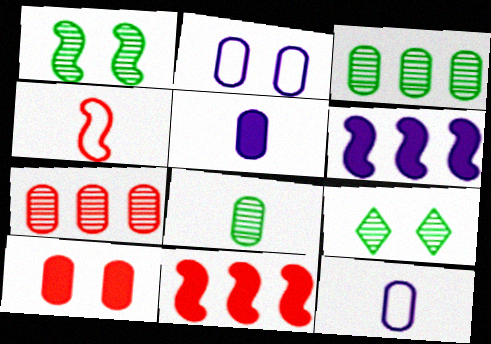[[1, 4, 6], 
[3, 10, 12], 
[9, 11, 12]]